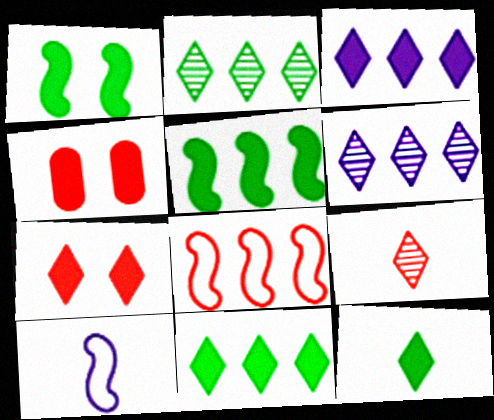[[2, 4, 10], 
[3, 7, 12], 
[4, 8, 9]]